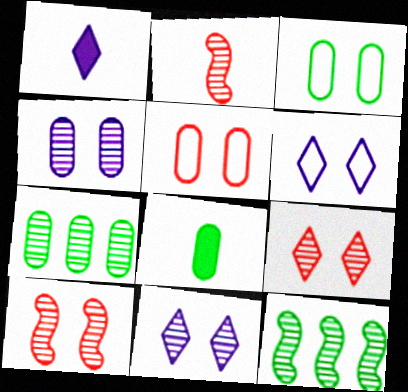[[1, 5, 12], 
[2, 7, 11], 
[3, 7, 8]]